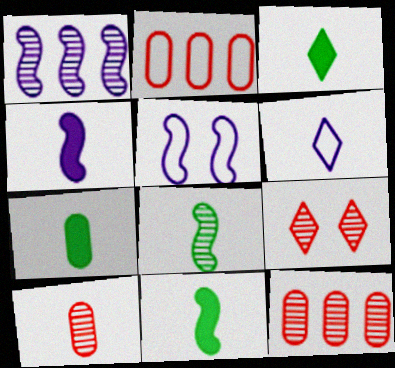[[1, 4, 5], 
[3, 5, 12], 
[3, 7, 11], 
[6, 10, 11]]